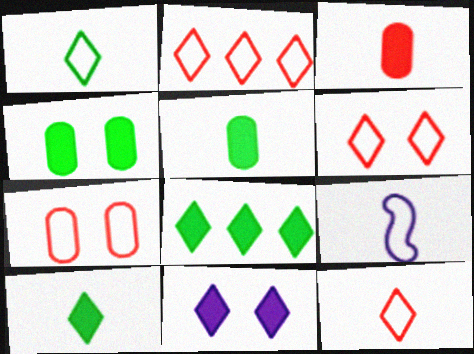[[2, 6, 12]]